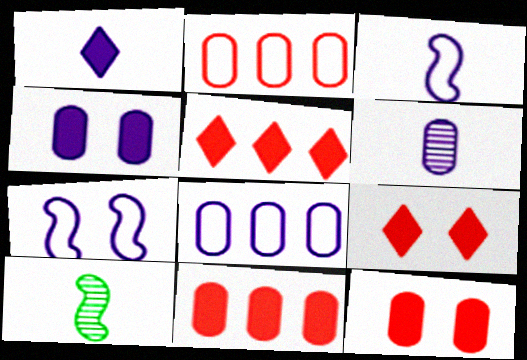[[1, 3, 6], 
[4, 6, 8], 
[8, 9, 10]]